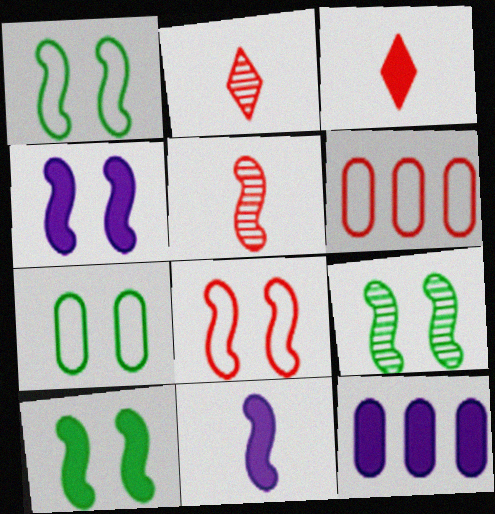[[1, 2, 12], 
[1, 9, 10], 
[3, 10, 12], 
[4, 8, 9]]